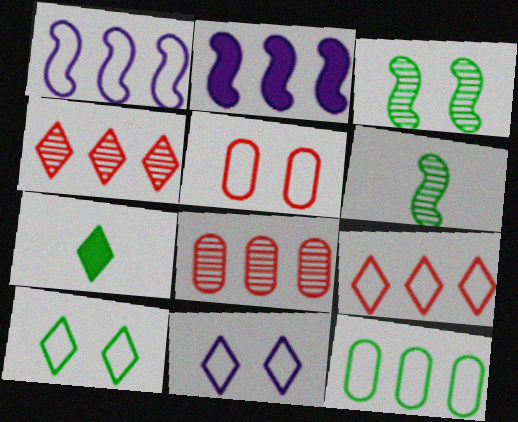[[1, 9, 12], 
[2, 4, 12], 
[3, 7, 12], 
[4, 7, 11]]